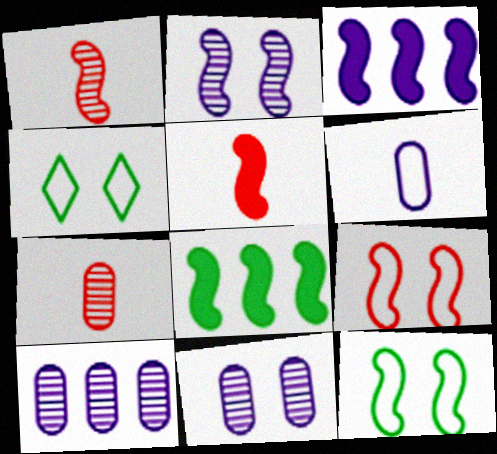[[1, 3, 12], 
[3, 4, 7], 
[4, 5, 10]]